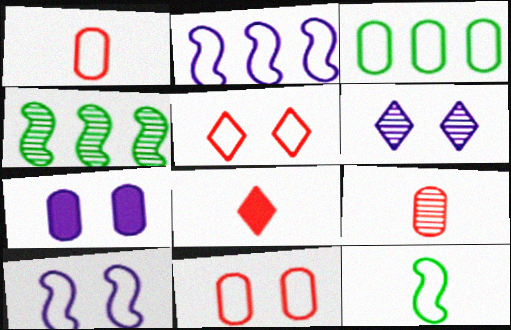[[3, 7, 9], 
[4, 6, 9], 
[6, 7, 10]]